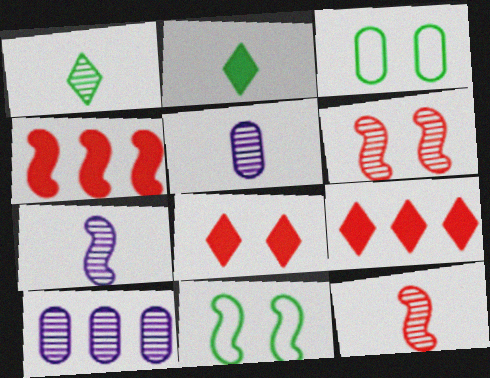[[1, 5, 12], 
[1, 6, 10], 
[3, 7, 9], 
[4, 7, 11], 
[5, 9, 11]]